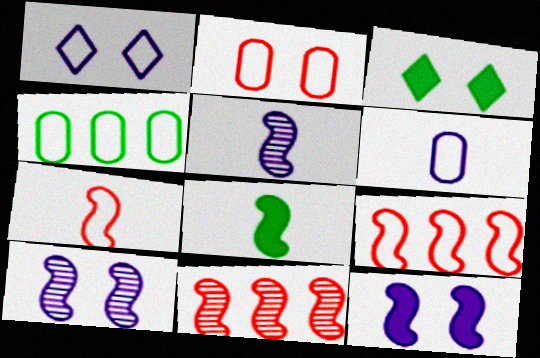[[1, 4, 7], 
[2, 3, 10], 
[2, 4, 6], 
[3, 6, 11], 
[5, 7, 8], 
[8, 9, 10]]